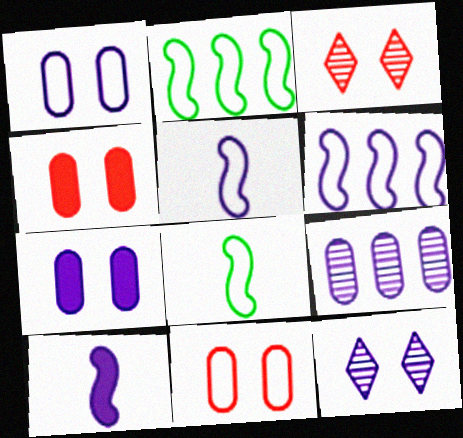[]